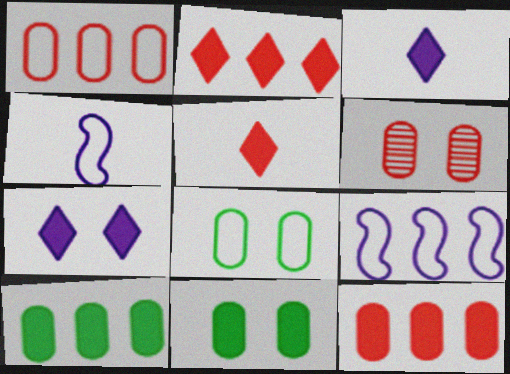[]